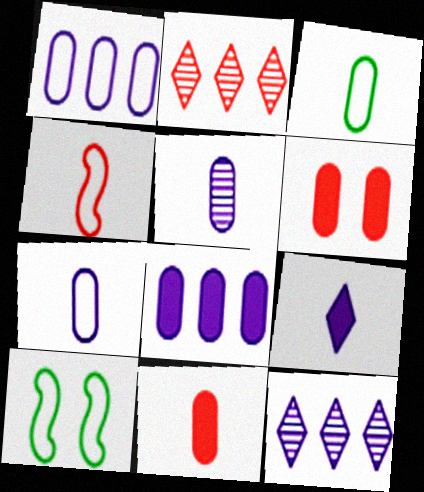[[2, 4, 6], 
[3, 5, 11], 
[10, 11, 12]]